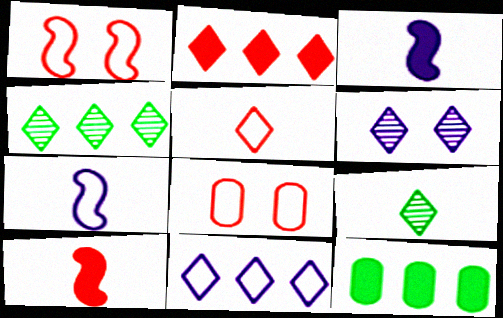[[2, 4, 11], 
[3, 4, 8]]